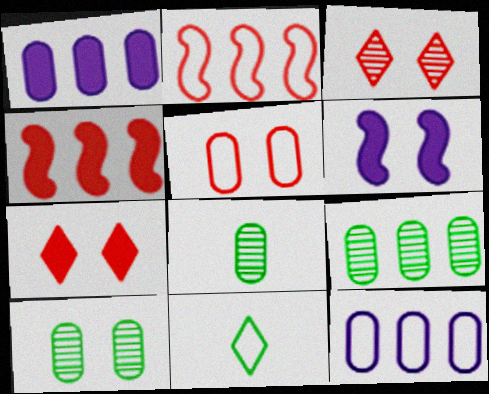[[1, 5, 8], 
[8, 9, 10]]